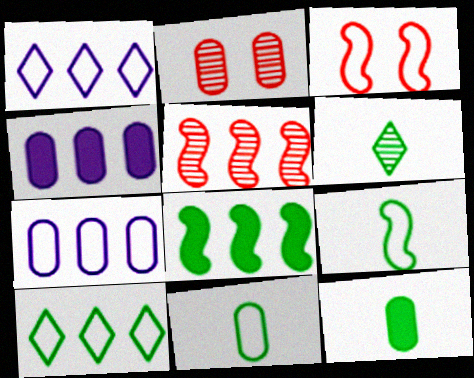[[1, 3, 11], 
[2, 4, 11], 
[2, 7, 12], 
[3, 4, 6], 
[4, 5, 10], 
[6, 9, 12]]